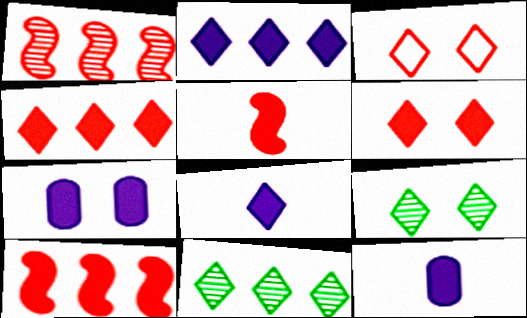[[3, 8, 11]]